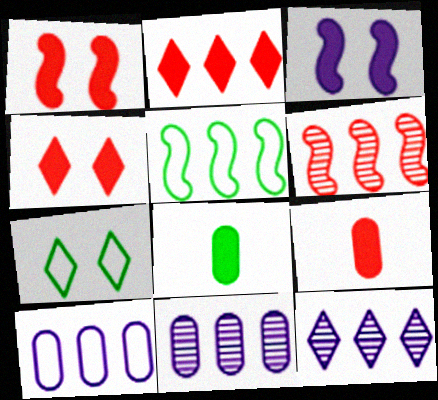[[1, 2, 9], 
[2, 3, 8], 
[2, 5, 11]]